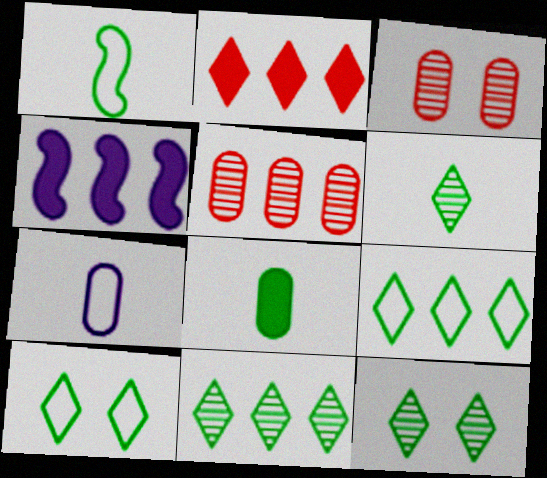[[1, 6, 8], 
[4, 5, 9], 
[6, 11, 12]]